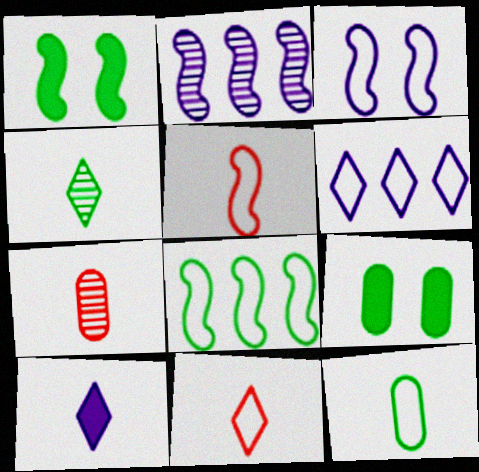[[1, 2, 5], 
[1, 6, 7], 
[2, 9, 11], 
[3, 5, 8], 
[4, 8, 9], 
[4, 10, 11]]